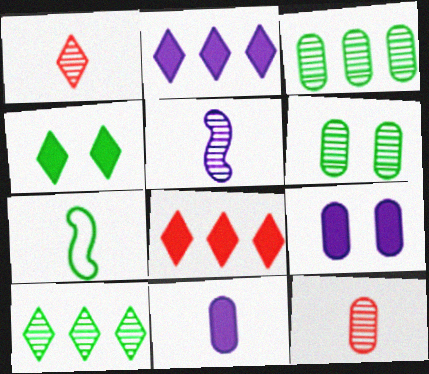[[1, 7, 11], 
[3, 4, 7]]